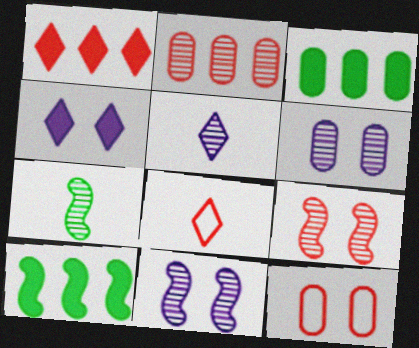[[3, 8, 11], 
[5, 10, 12], 
[6, 8, 10]]